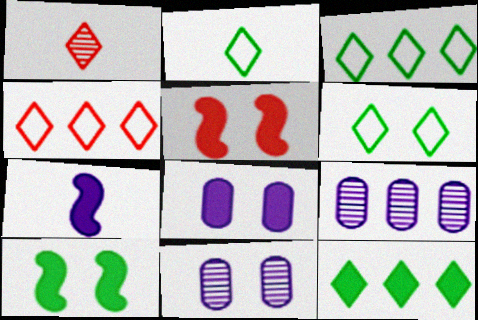[[2, 3, 6], 
[2, 5, 9], 
[5, 6, 11]]